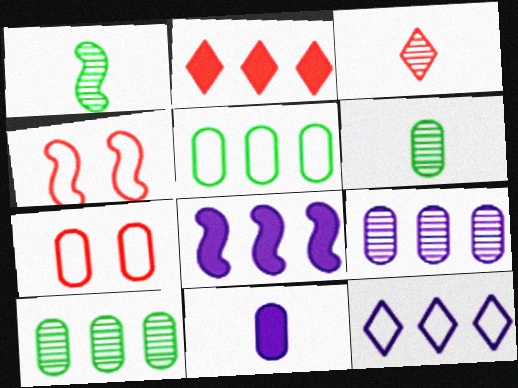[[1, 4, 8], 
[7, 10, 11], 
[8, 9, 12]]